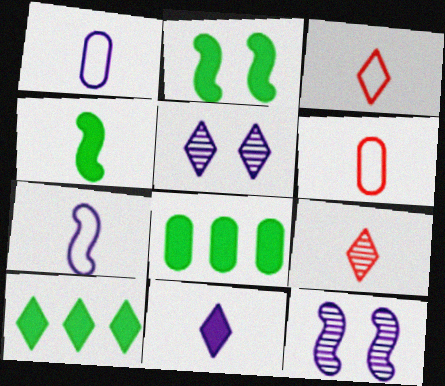[[1, 4, 9], 
[3, 5, 10], 
[3, 8, 12], 
[6, 10, 12]]